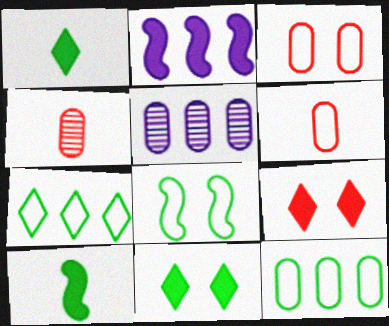[]